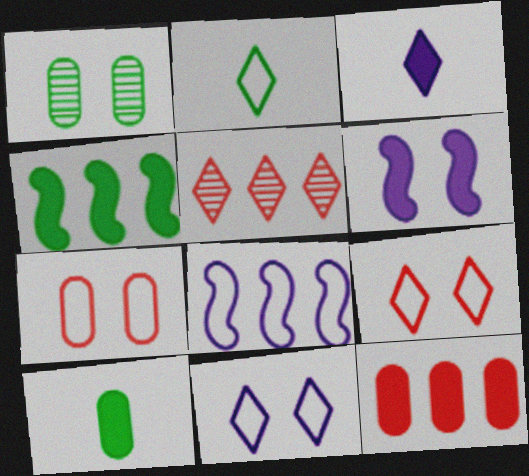[[1, 2, 4], 
[1, 6, 9], 
[2, 7, 8]]